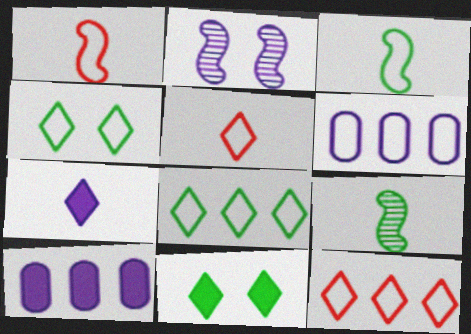[[1, 4, 6], 
[2, 6, 7]]